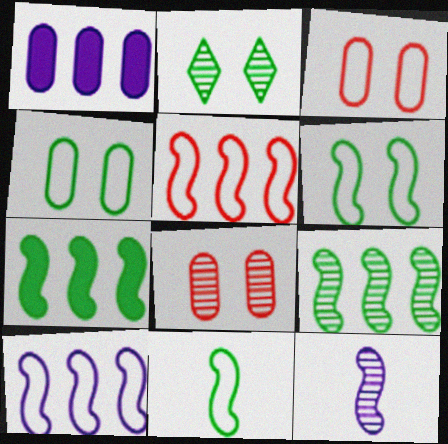[]